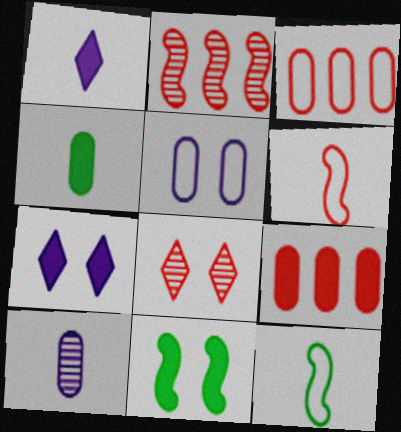[[1, 9, 11], 
[5, 8, 11], 
[6, 8, 9]]